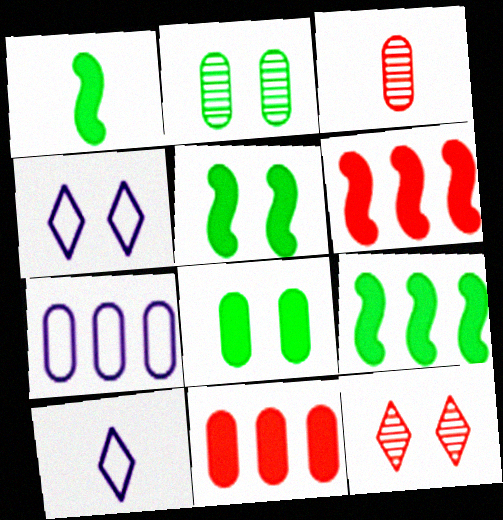[[1, 3, 10], 
[1, 5, 9], 
[1, 7, 12], 
[2, 6, 10], 
[3, 4, 9], 
[3, 7, 8]]